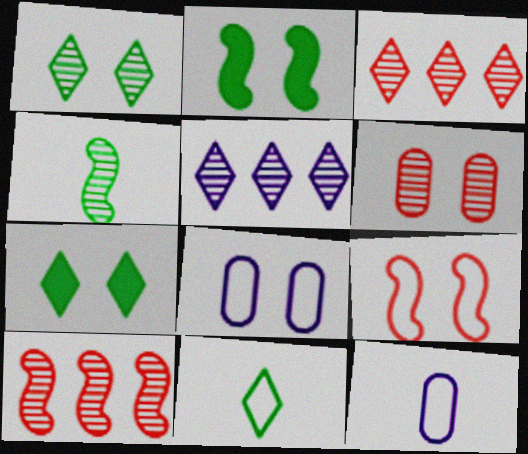[[2, 3, 12], 
[4, 5, 6], 
[7, 10, 12]]